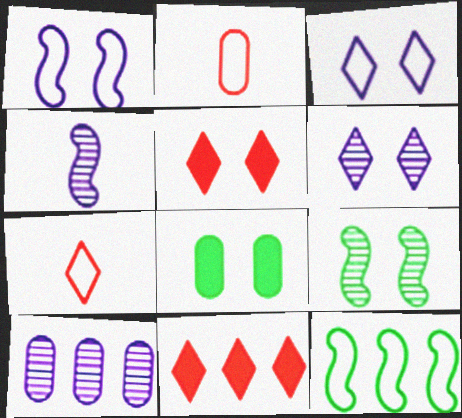[[2, 3, 12], 
[2, 8, 10], 
[4, 6, 10], 
[10, 11, 12]]